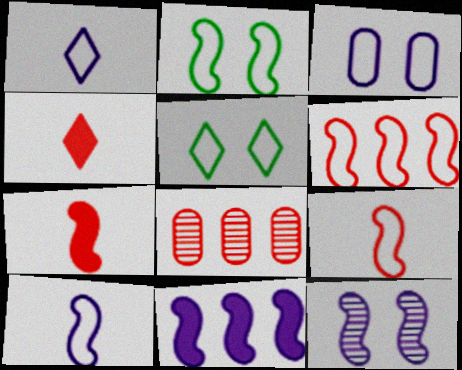[[2, 6, 10], 
[10, 11, 12]]